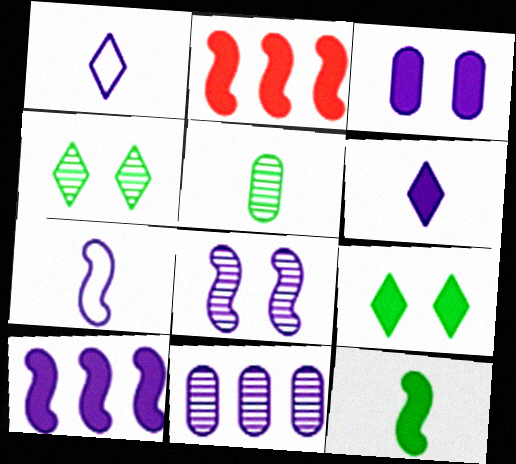[[3, 6, 10], 
[7, 8, 10]]